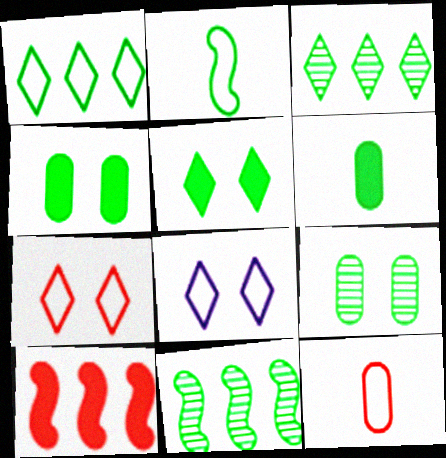[[2, 3, 4]]